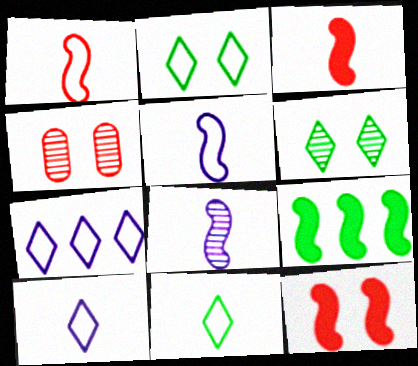[[4, 9, 10]]